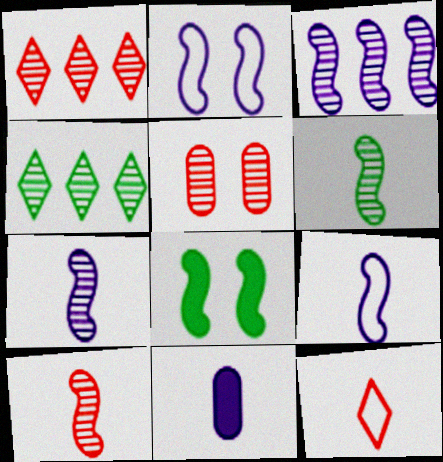[[1, 5, 10], 
[4, 5, 7], 
[6, 7, 10], 
[6, 11, 12]]